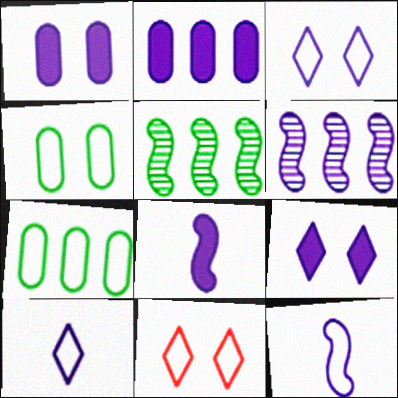[[1, 6, 10], 
[2, 8, 9], 
[7, 11, 12]]